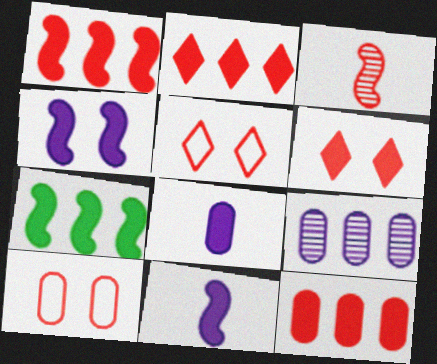[[1, 2, 12], 
[2, 3, 10], 
[3, 5, 12], 
[6, 7, 8]]